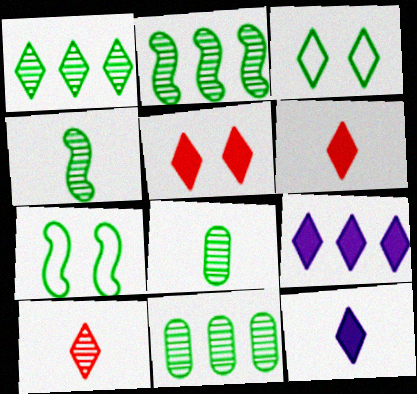[[1, 2, 11], 
[3, 9, 10]]